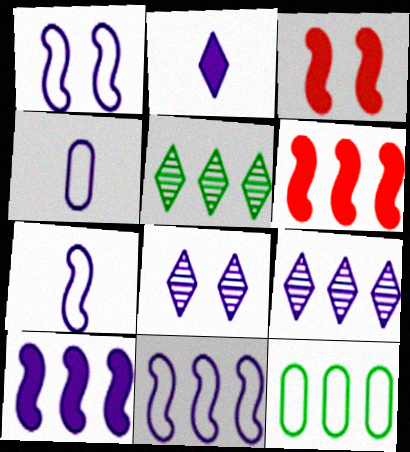[[1, 7, 11], 
[3, 4, 5], 
[4, 8, 10], 
[6, 9, 12]]